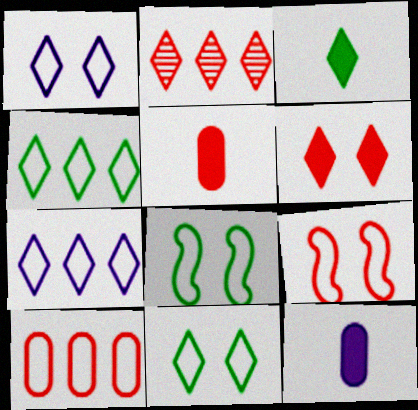[[1, 2, 3], 
[2, 5, 9], 
[2, 8, 12]]